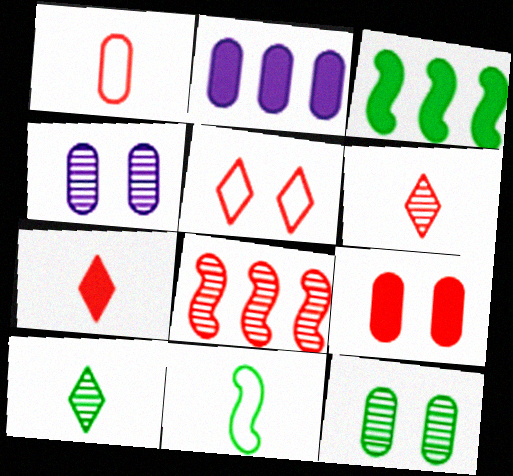[[1, 2, 12], 
[4, 8, 10]]